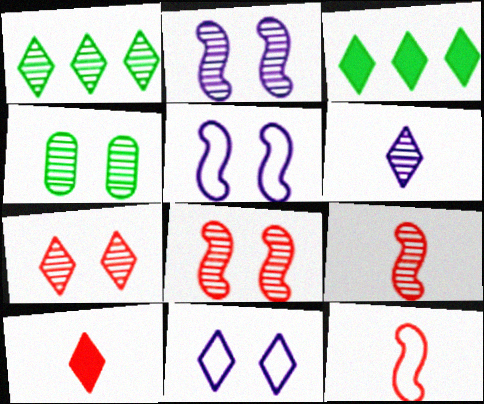[[1, 6, 7], 
[1, 10, 11], 
[2, 4, 7]]